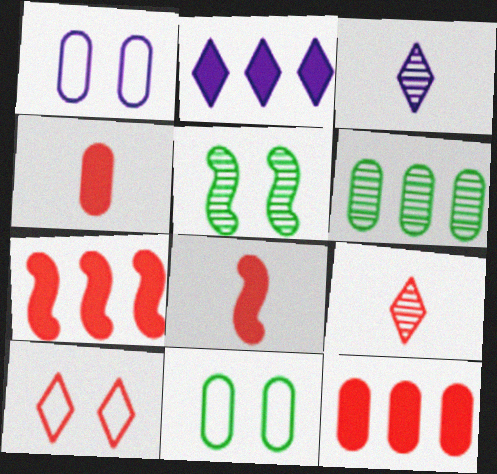[[1, 4, 6], 
[3, 7, 11]]